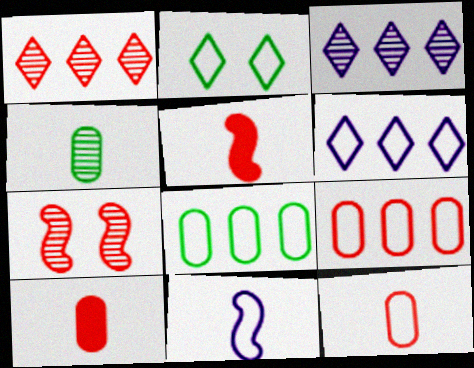[[2, 9, 11], 
[3, 4, 7]]